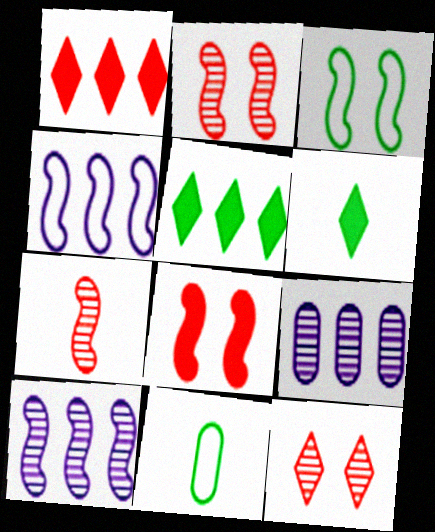[]